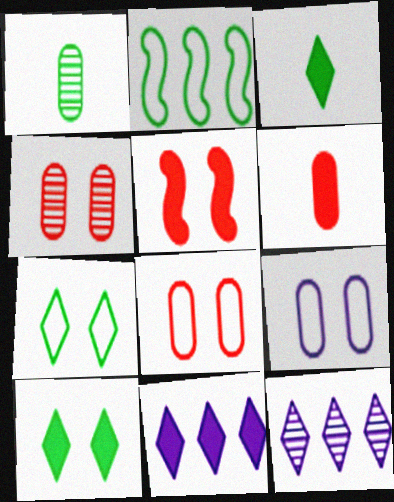[[1, 2, 10]]